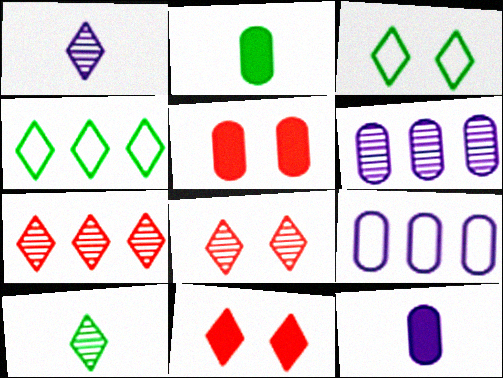[[1, 4, 11]]